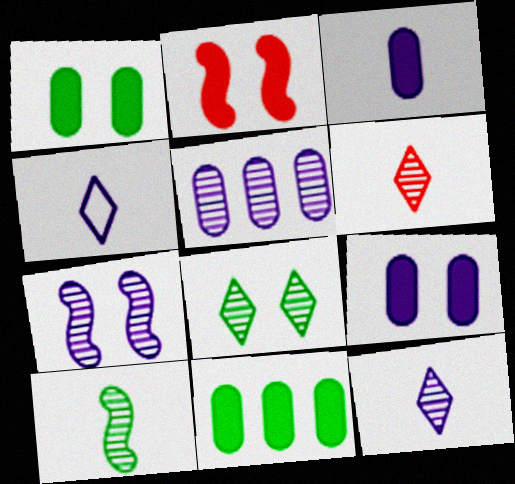[[5, 7, 12]]